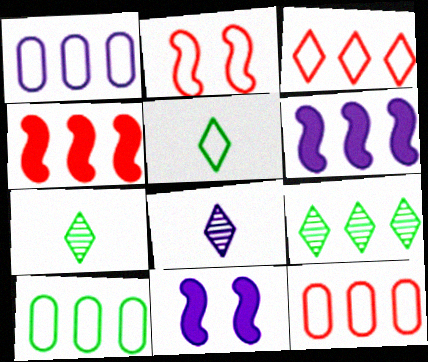[[1, 2, 5], 
[1, 4, 9], 
[1, 8, 11], 
[1, 10, 12], 
[6, 9, 12], 
[7, 11, 12]]